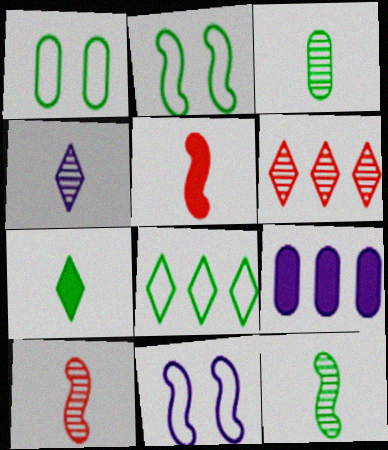[[3, 4, 10], 
[4, 9, 11]]